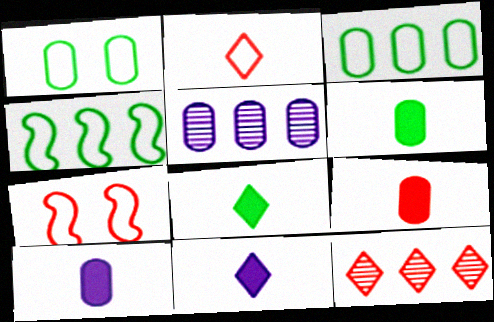[[1, 5, 9], 
[5, 7, 8], 
[6, 9, 10], 
[7, 9, 12]]